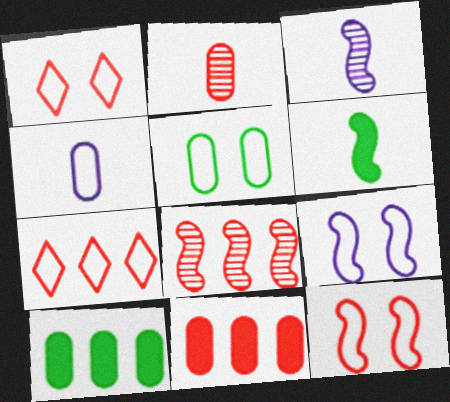[[1, 3, 10], 
[1, 5, 9], 
[6, 8, 9], 
[7, 8, 11]]